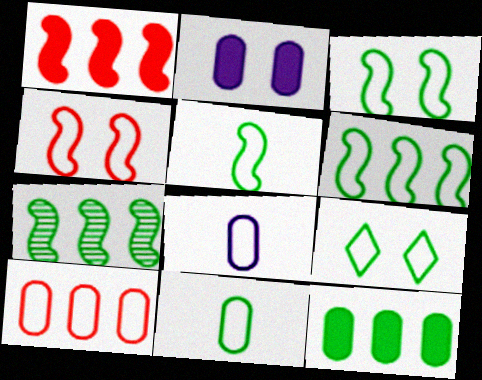[[3, 5, 6], 
[6, 9, 11]]